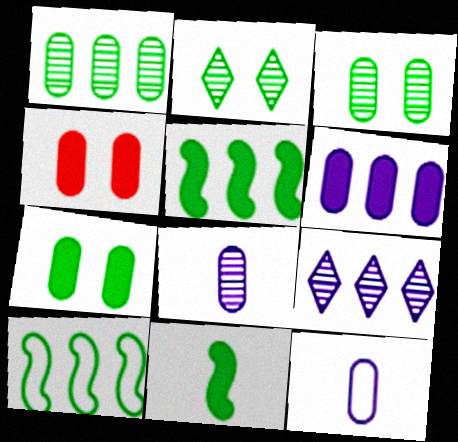[[1, 4, 12]]